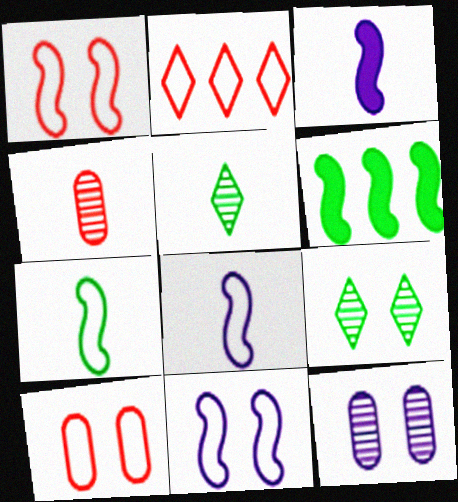[]